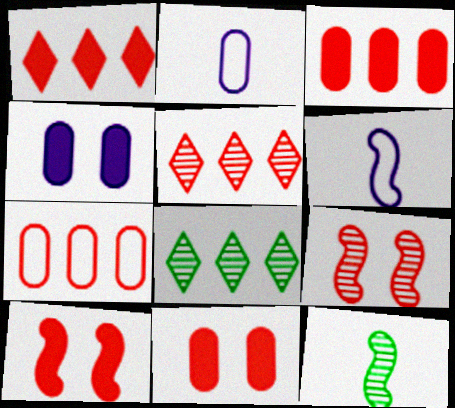[[2, 8, 10], 
[6, 8, 11]]